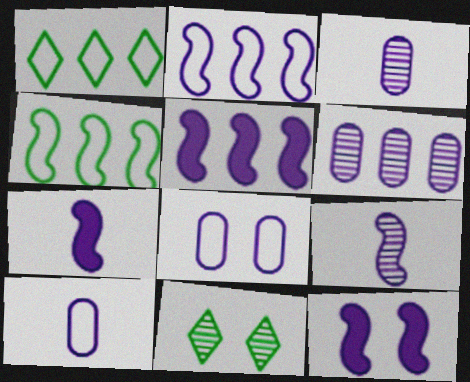[[2, 9, 12], 
[5, 7, 12]]